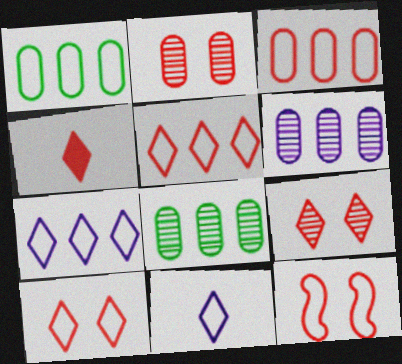[[1, 11, 12], 
[4, 5, 9]]